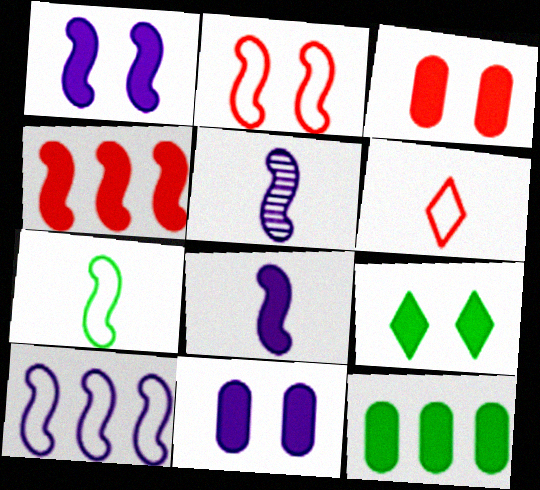[[1, 3, 9], 
[1, 5, 10], 
[2, 7, 10]]